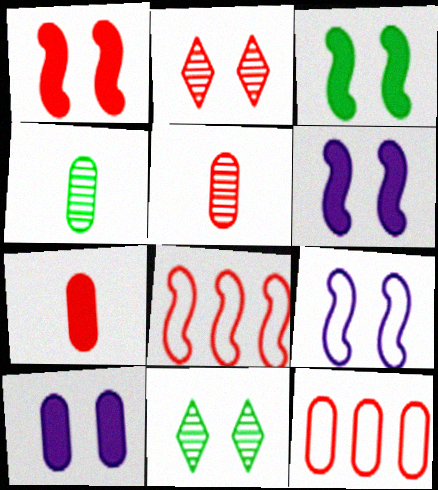[[1, 3, 6], 
[2, 7, 8], 
[4, 10, 12]]